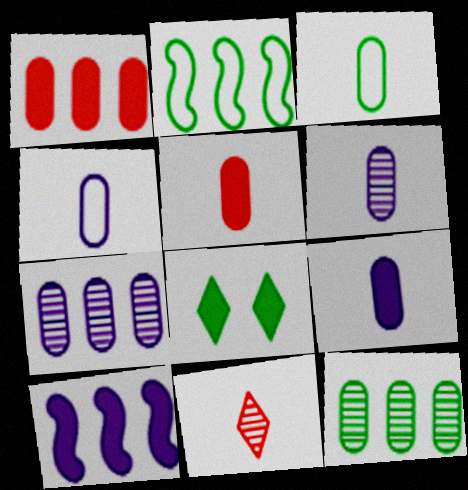[[3, 5, 6], 
[4, 6, 9], 
[5, 8, 10]]